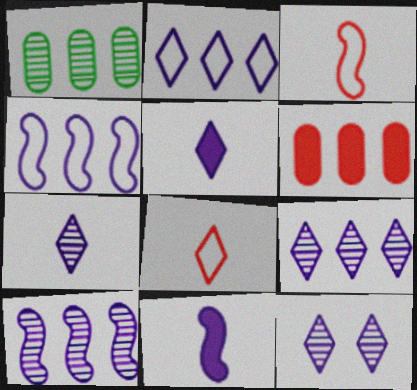[[2, 5, 12], 
[7, 9, 12]]